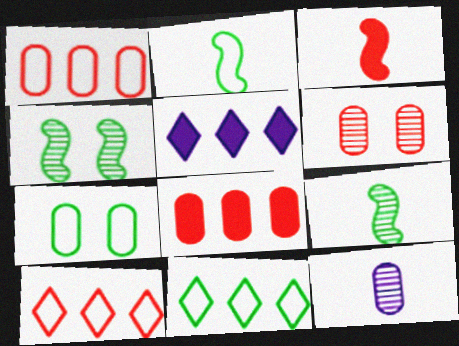[[2, 5, 6], 
[2, 7, 11], 
[3, 6, 10], 
[7, 8, 12]]